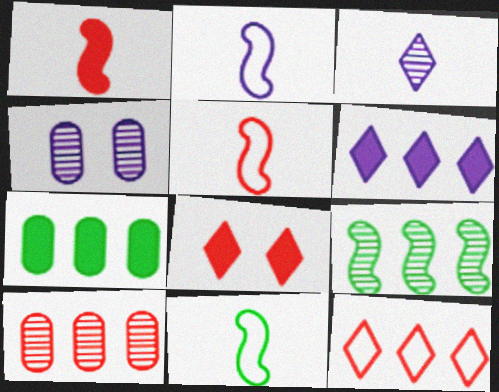[[2, 4, 6], 
[2, 5, 11], 
[5, 8, 10]]